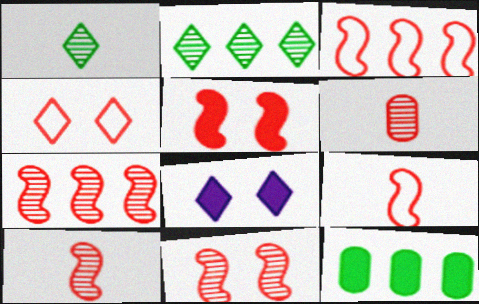[[3, 5, 10], 
[5, 7, 9], 
[7, 10, 11]]